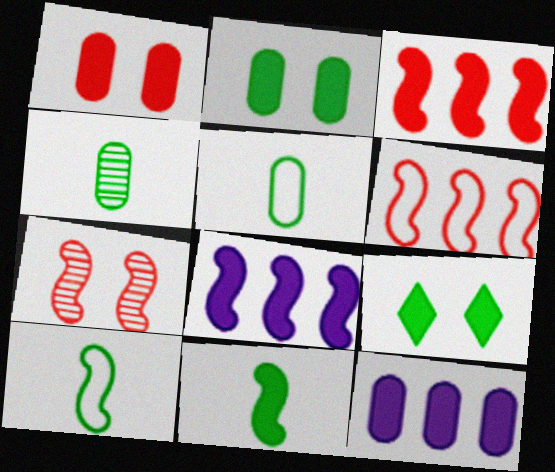[[7, 8, 10]]